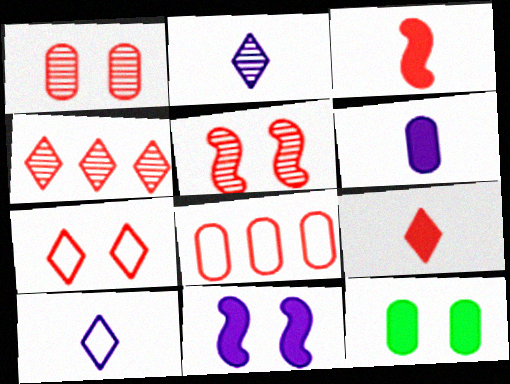[[4, 7, 9], 
[5, 8, 9]]